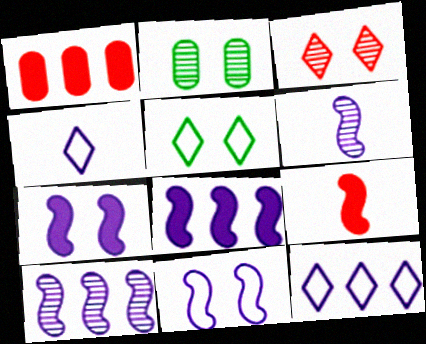[[1, 5, 6], 
[2, 9, 12], 
[6, 8, 11]]